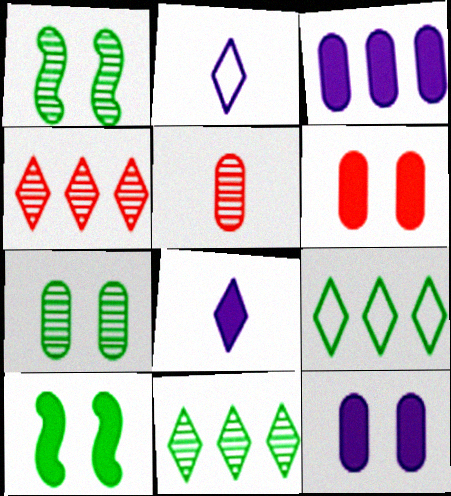[]